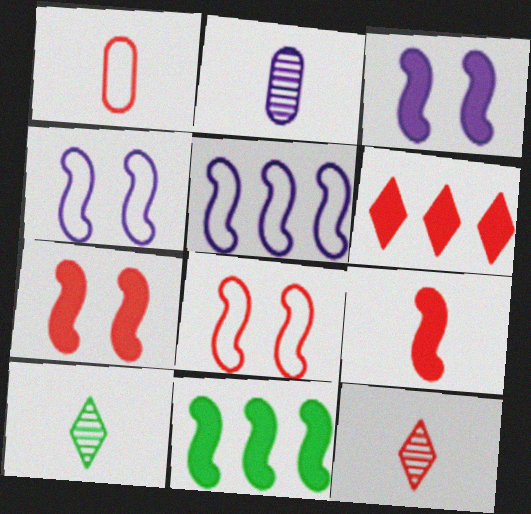[[1, 9, 12], 
[3, 9, 11]]